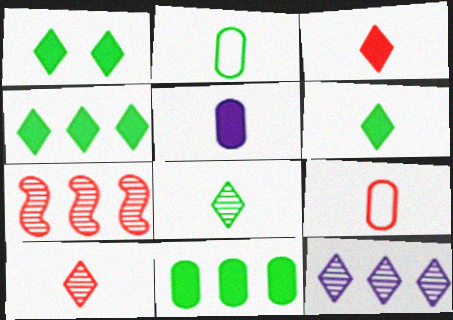[[1, 4, 6]]